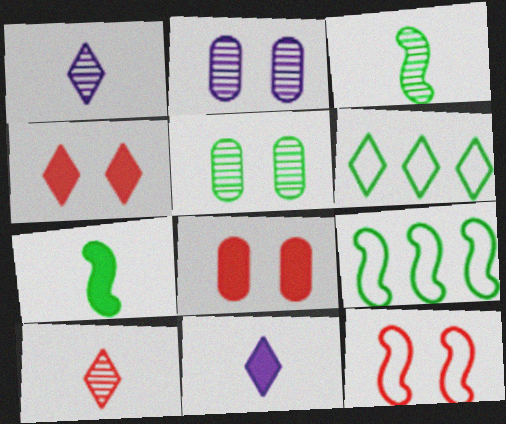[[1, 4, 6], 
[1, 8, 9], 
[5, 6, 7]]